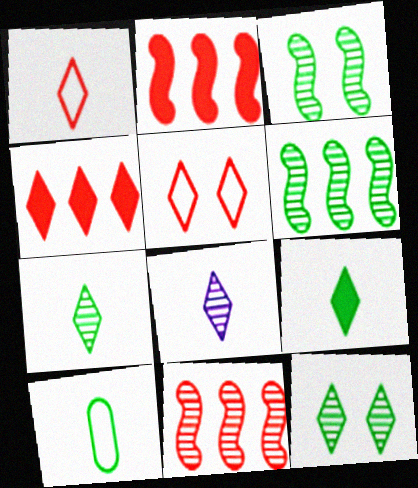[[1, 8, 9]]